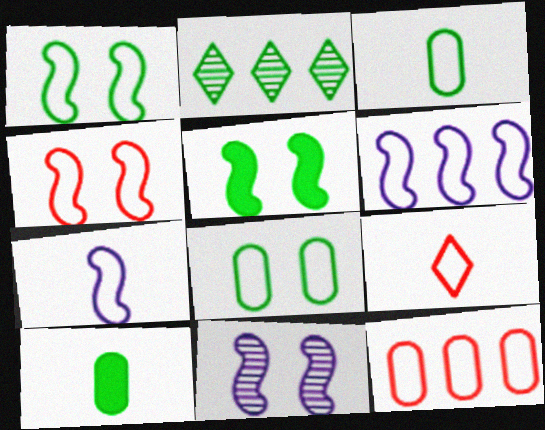[[1, 2, 10], 
[2, 3, 5], 
[3, 7, 9], 
[4, 5, 11], 
[4, 9, 12], 
[6, 8, 9]]